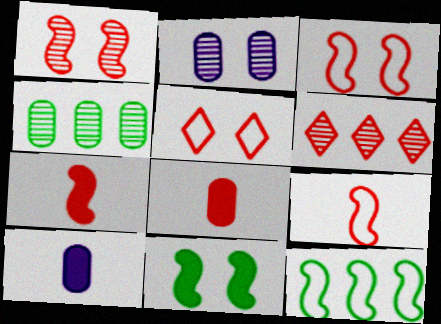[[2, 5, 11], 
[3, 6, 8]]